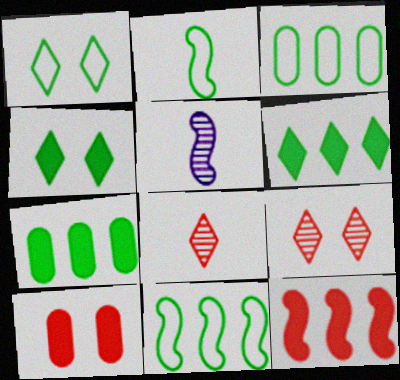[[1, 2, 3]]